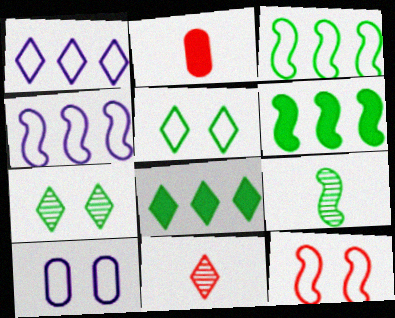[[2, 4, 7], 
[5, 10, 12], 
[6, 10, 11]]